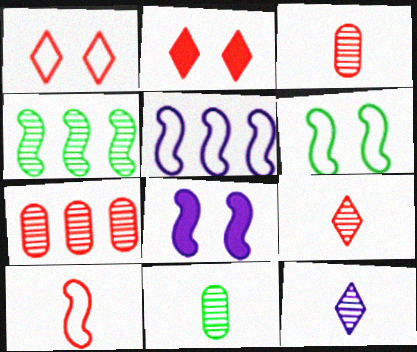[[2, 5, 11], 
[2, 7, 10], 
[4, 8, 10], 
[5, 6, 10]]